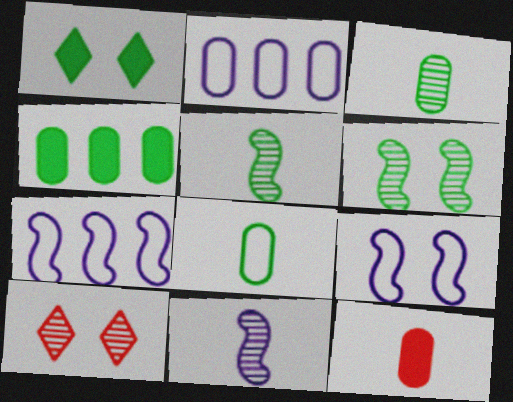[]